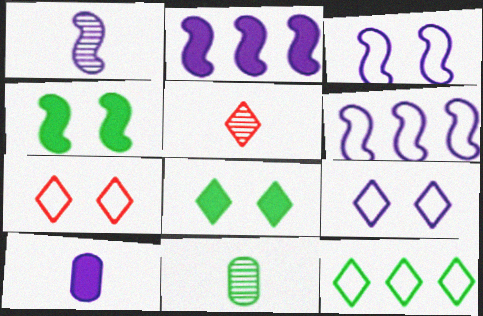[[1, 2, 3], 
[1, 5, 11], 
[2, 7, 11], 
[4, 11, 12]]